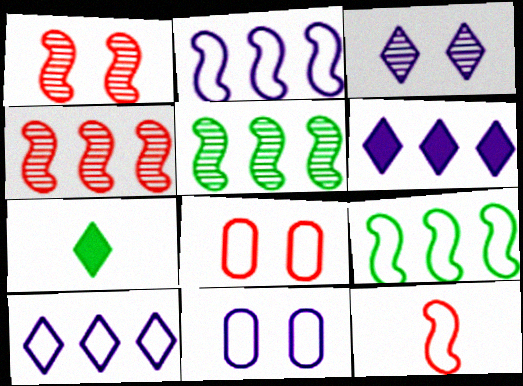[[4, 7, 11]]